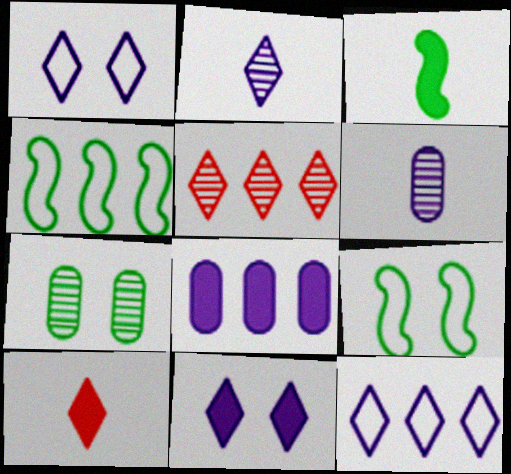[[2, 11, 12], 
[4, 5, 8]]